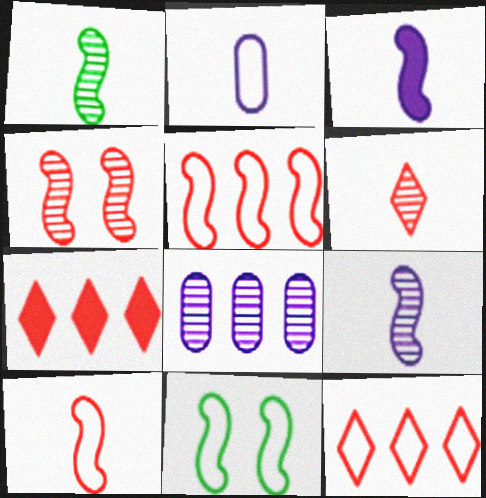[[1, 3, 10], 
[2, 11, 12]]